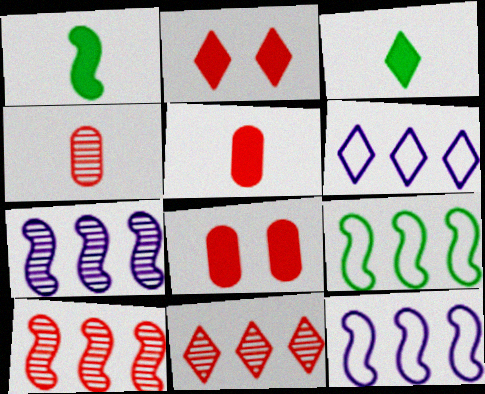[]